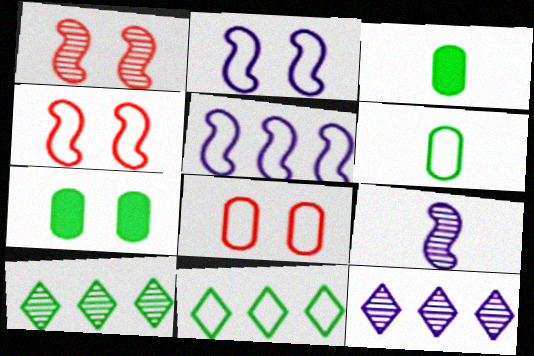[[3, 4, 12]]